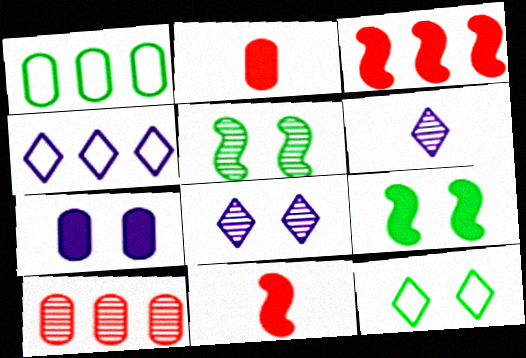[[1, 8, 11], 
[2, 4, 5], 
[5, 6, 10]]